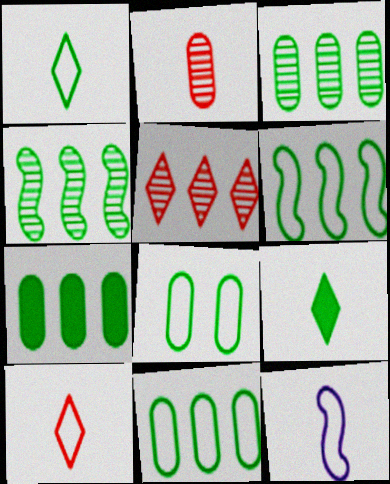[[1, 6, 8], 
[2, 9, 12], 
[3, 7, 11], 
[4, 8, 9]]